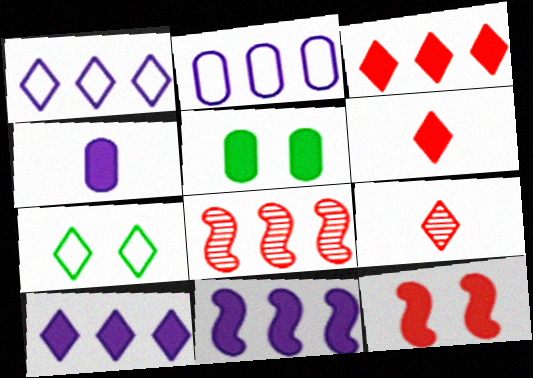[[4, 7, 8], 
[5, 6, 11], 
[7, 9, 10]]